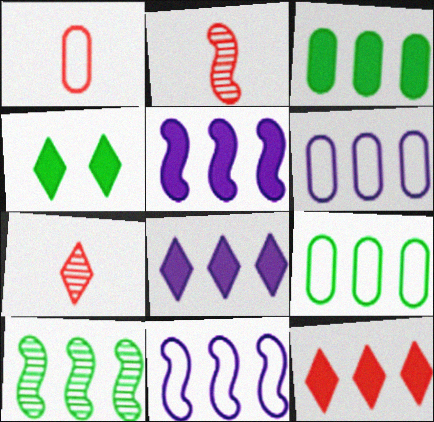[[2, 4, 6], 
[3, 5, 12], 
[6, 10, 12]]